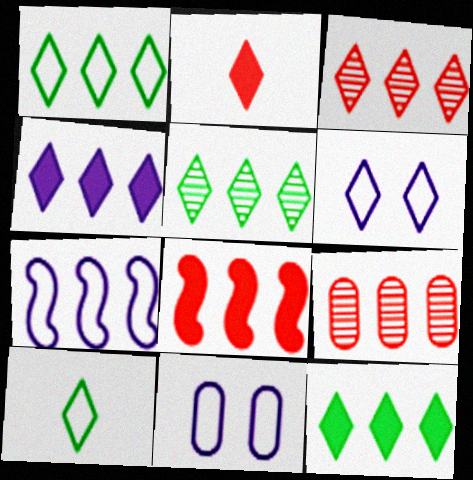[[1, 3, 4], 
[1, 5, 12], 
[2, 5, 6], 
[7, 9, 12]]